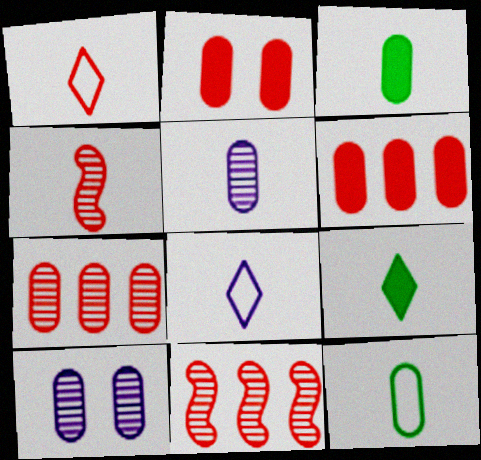[[1, 2, 11], 
[3, 4, 8], 
[6, 10, 12]]